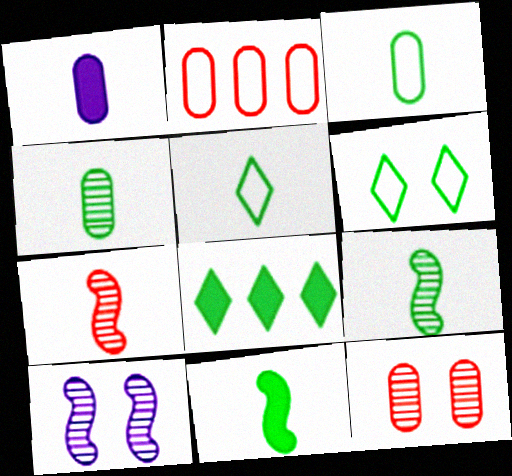[[1, 5, 7], 
[4, 5, 11]]